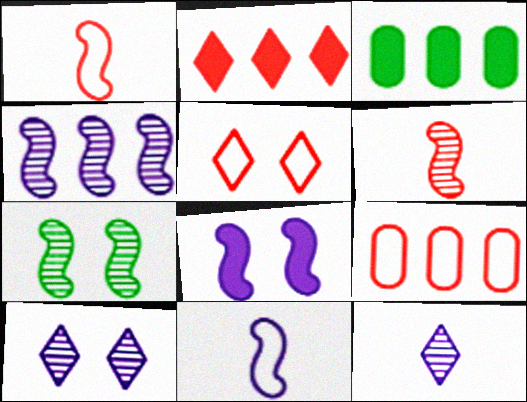[[1, 3, 10], 
[1, 5, 9], 
[4, 6, 7], 
[4, 8, 11]]